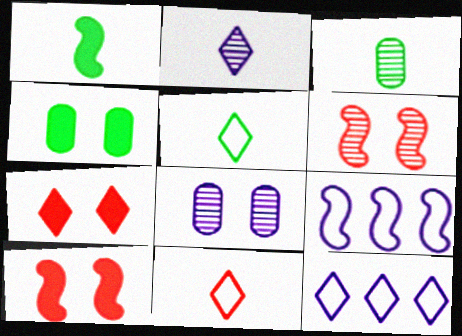[[1, 3, 5], 
[1, 6, 9], 
[3, 7, 9], 
[3, 10, 12]]